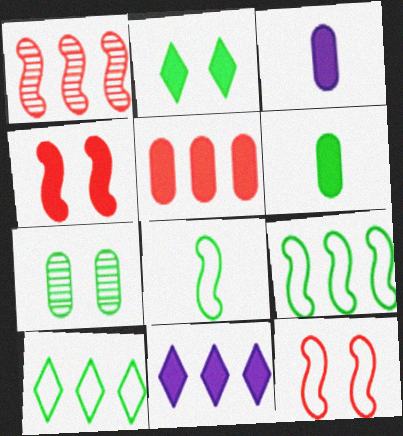[[4, 6, 11]]